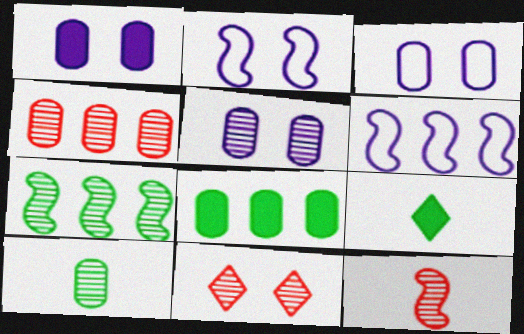[[1, 3, 5], 
[2, 4, 9], 
[4, 5, 10], 
[4, 11, 12]]